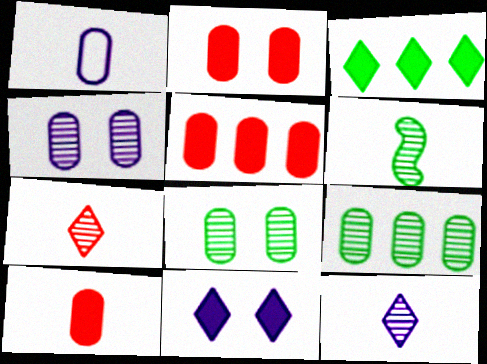[[1, 2, 9], 
[1, 5, 8], 
[2, 5, 10]]